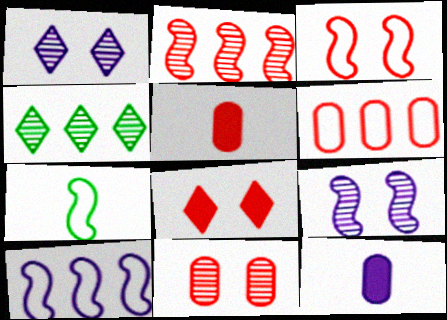[[1, 10, 12], 
[3, 4, 12], 
[3, 7, 10], 
[3, 8, 11], 
[5, 6, 11]]